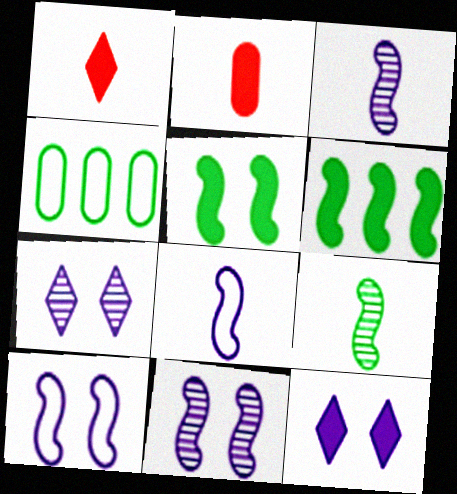[[1, 4, 11], 
[2, 6, 12]]